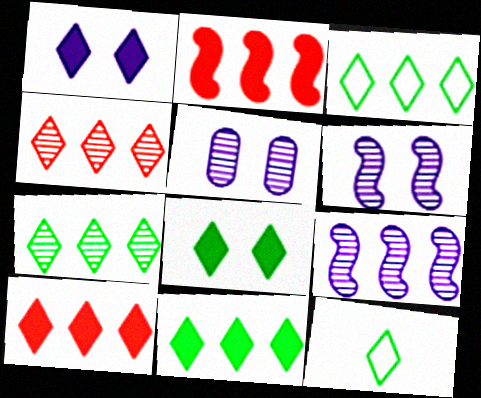[[1, 4, 12], 
[2, 5, 12], 
[3, 7, 11], 
[7, 8, 12]]